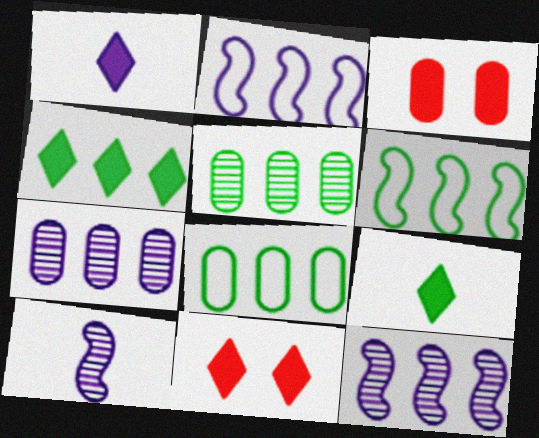[[1, 4, 11], 
[4, 5, 6], 
[8, 10, 11]]